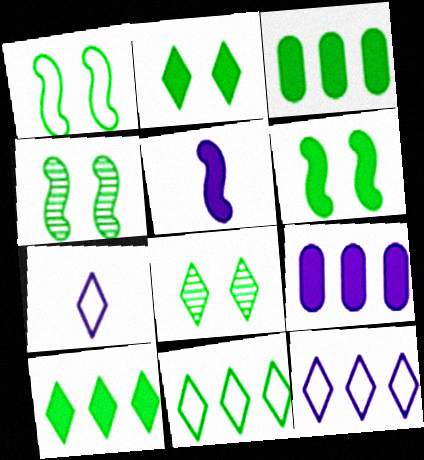[[1, 4, 6]]